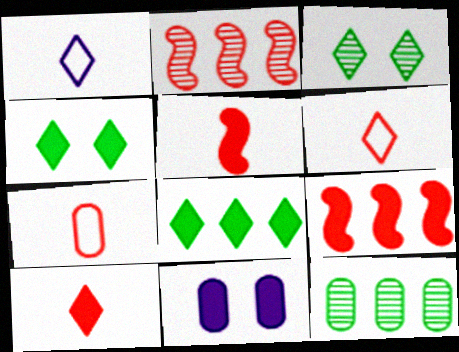[[5, 8, 11], 
[7, 11, 12]]